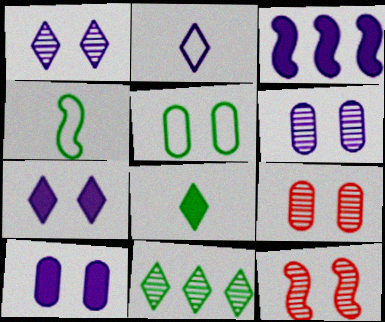[[2, 3, 6], 
[3, 4, 12], 
[5, 7, 12], 
[5, 9, 10]]